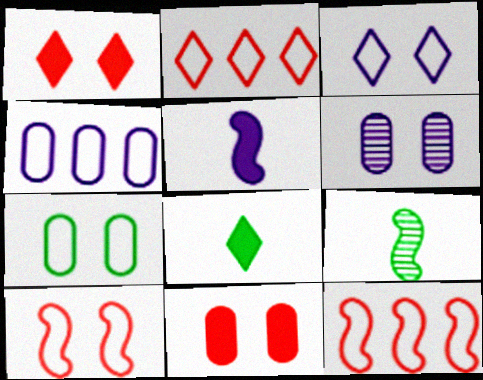[[1, 4, 9], 
[3, 7, 10], 
[6, 7, 11], 
[6, 8, 12]]